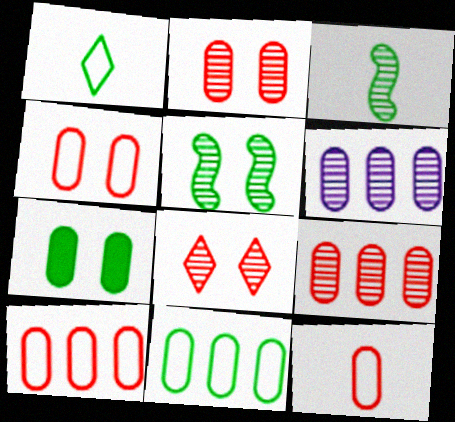[[3, 6, 8], 
[4, 10, 12], 
[6, 7, 12]]